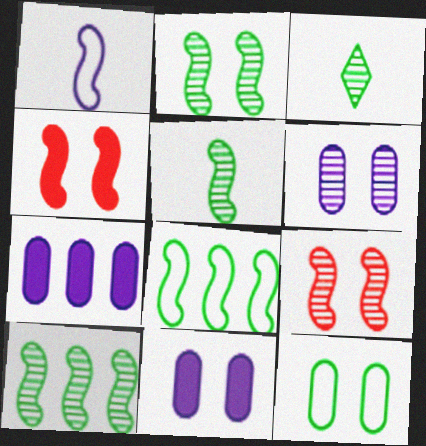[[1, 4, 10], 
[2, 5, 10]]